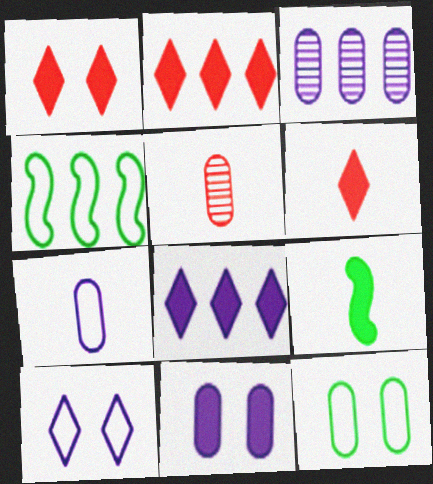[[1, 2, 6], 
[2, 3, 4], 
[2, 9, 11], 
[3, 7, 11]]